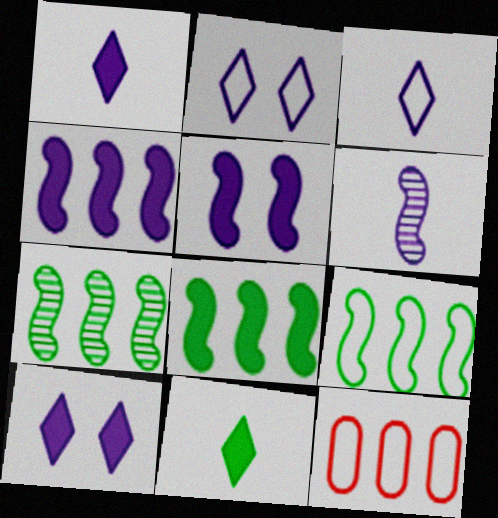[[7, 8, 9]]